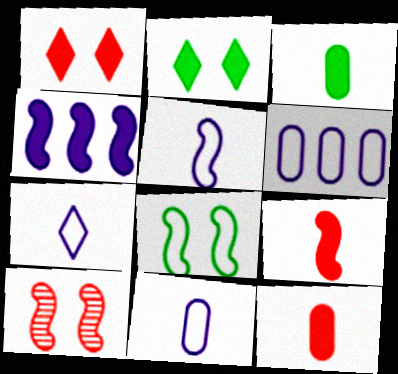[[1, 3, 4], 
[2, 4, 12], 
[5, 7, 11]]